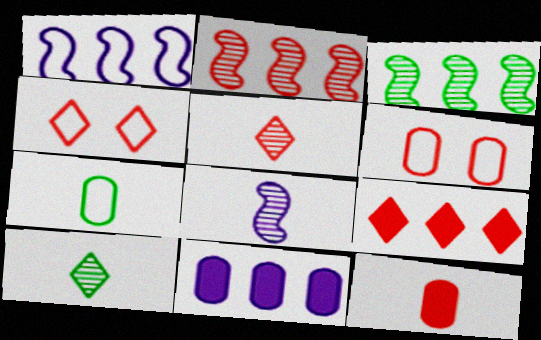[[1, 4, 7], 
[2, 4, 12], 
[4, 5, 9]]